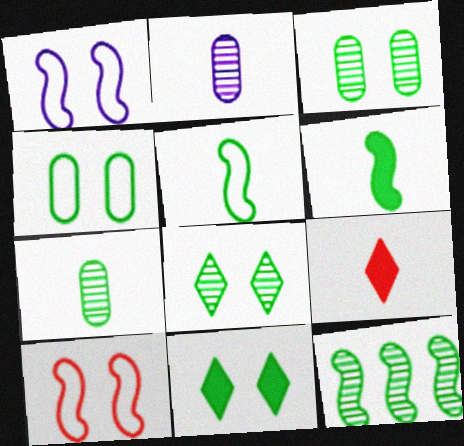[[2, 5, 9], 
[7, 8, 12]]